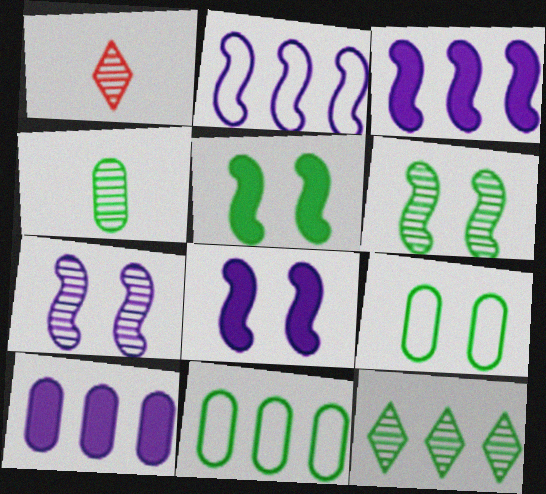[[1, 3, 9], 
[1, 8, 11], 
[4, 6, 12]]